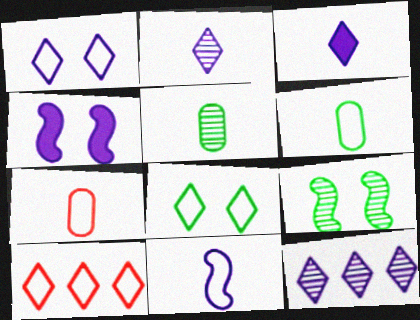[[1, 3, 12], 
[4, 5, 10]]